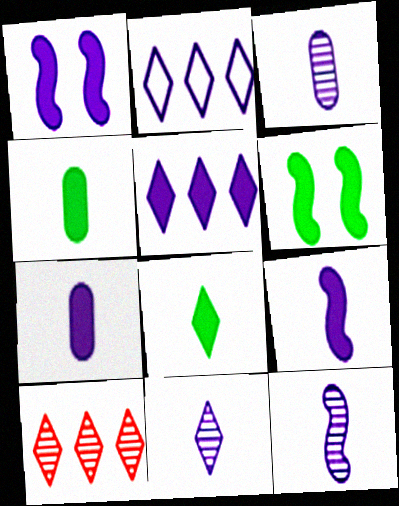[[1, 2, 3], 
[1, 5, 7], 
[3, 11, 12]]